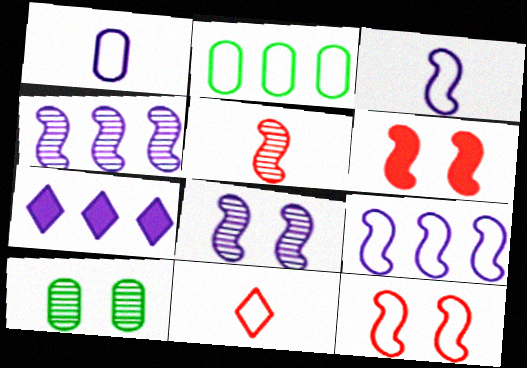[[1, 7, 8]]